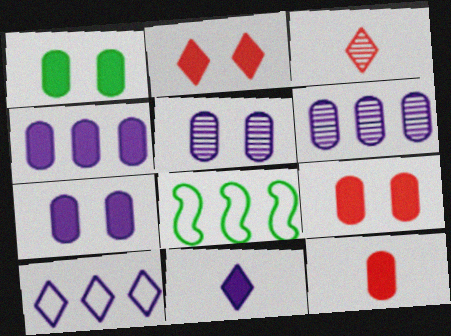[[1, 4, 12], 
[1, 7, 9], 
[3, 7, 8]]